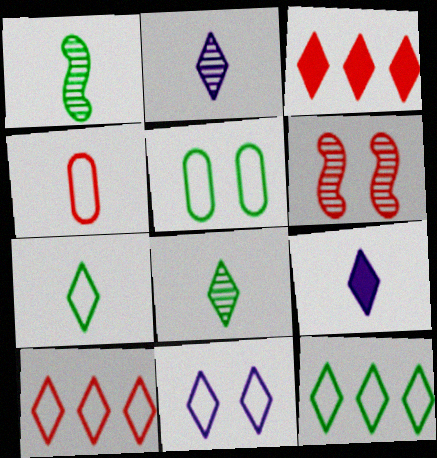[[1, 4, 9], 
[3, 4, 6], 
[3, 8, 11], 
[7, 10, 11]]